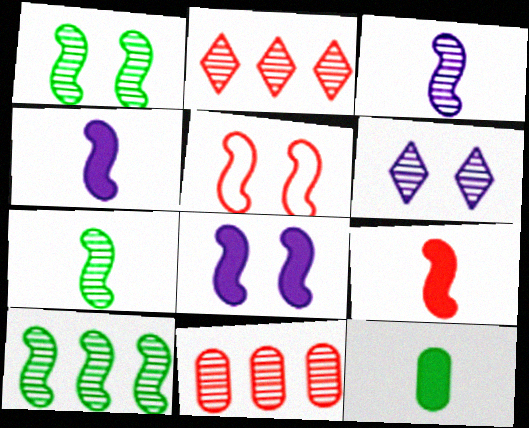[[1, 5, 8], 
[1, 7, 10], 
[4, 5, 10], 
[6, 7, 11]]